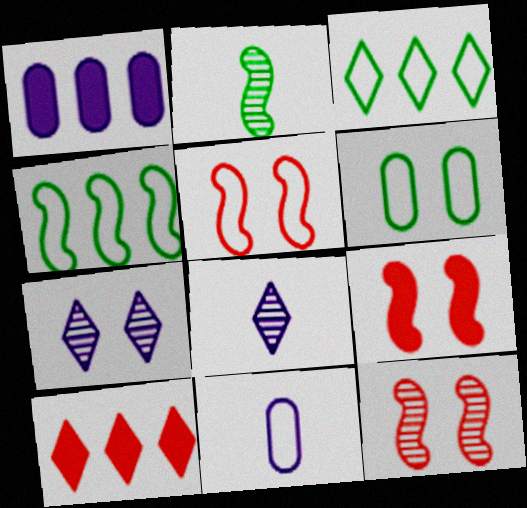[[3, 5, 11], 
[5, 9, 12], 
[6, 7, 9]]